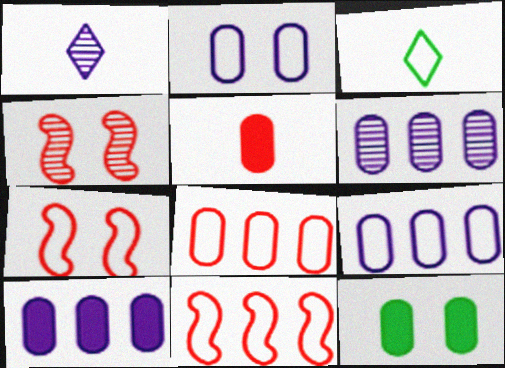[[1, 11, 12], 
[2, 3, 11], 
[3, 4, 10], 
[3, 7, 9], 
[5, 10, 12], 
[6, 9, 10]]